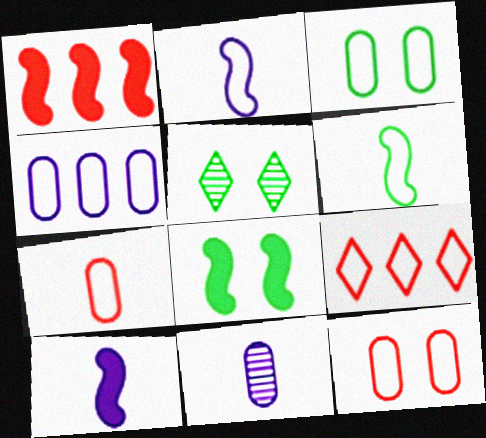[[1, 8, 10], 
[2, 3, 9], 
[3, 4, 7], 
[3, 5, 8], 
[8, 9, 11]]